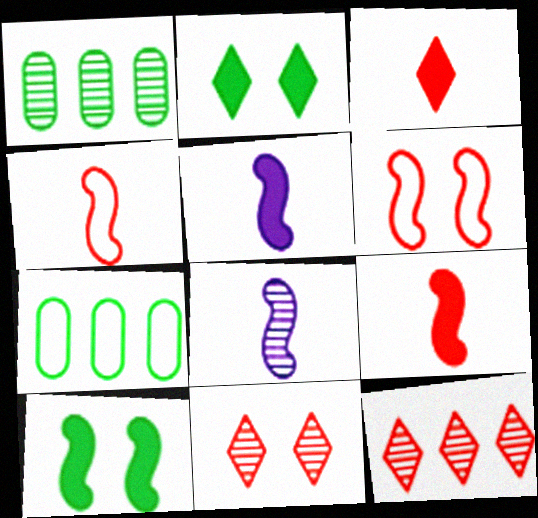[[1, 8, 11], 
[5, 7, 11]]